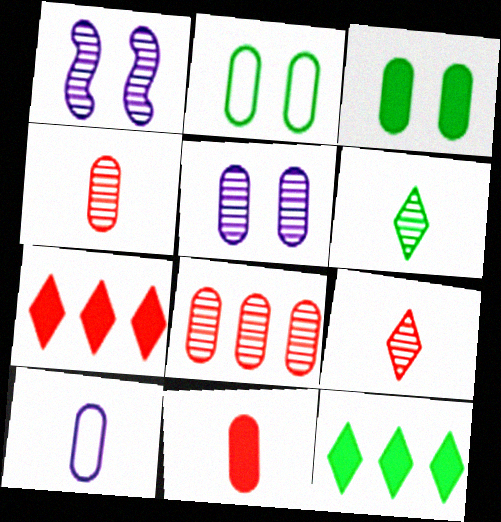[[1, 6, 8], 
[3, 8, 10]]